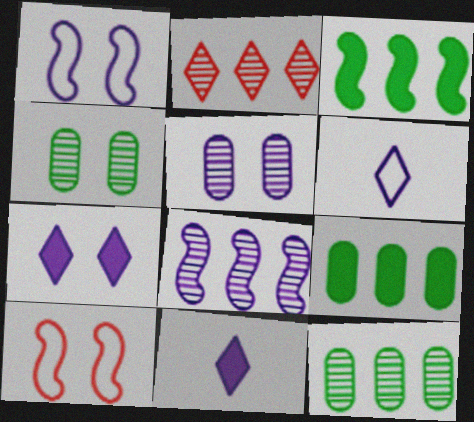[[1, 5, 7], 
[2, 8, 12], 
[4, 7, 10], 
[10, 11, 12]]